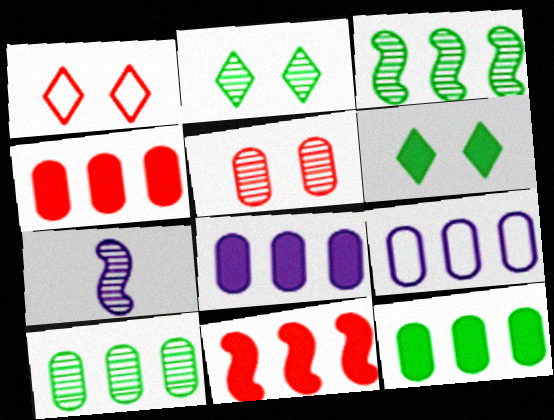[[1, 7, 12], 
[4, 8, 12], 
[4, 9, 10]]